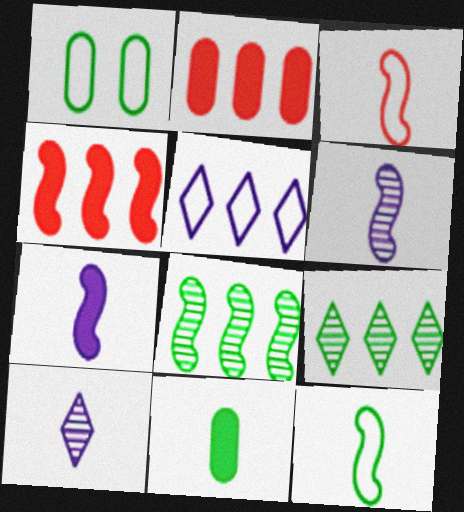[[1, 3, 5], 
[1, 4, 10], 
[2, 5, 8], 
[3, 10, 11]]